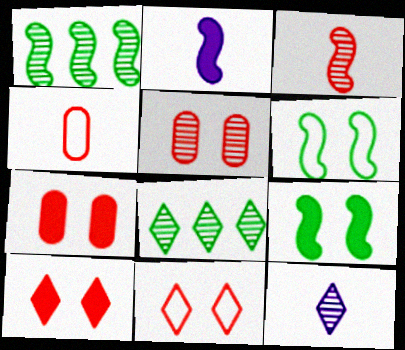[[1, 5, 12]]